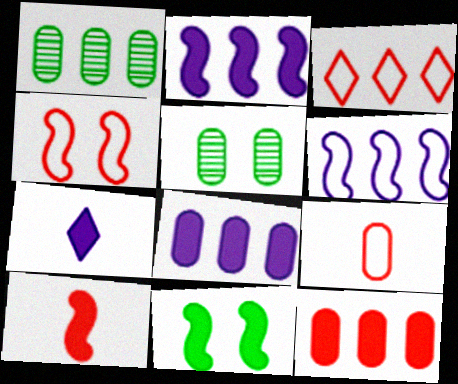[[1, 2, 3], 
[1, 4, 7], 
[2, 10, 11], 
[3, 4, 9], 
[5, 8, 9], 
[7, 11, 12]]